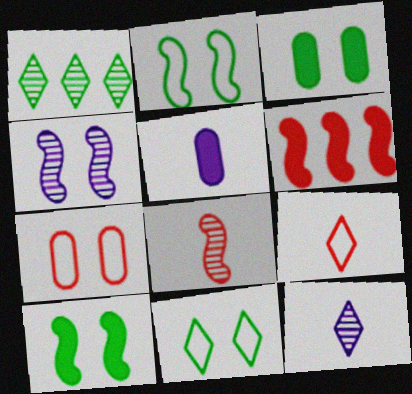[]